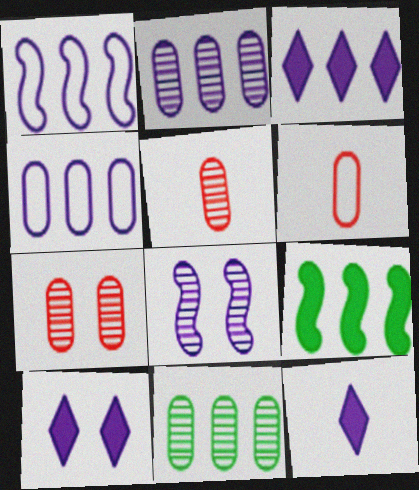[[1, 2, 3], 
[3, 10, 12], 
[4, 8, 12]]